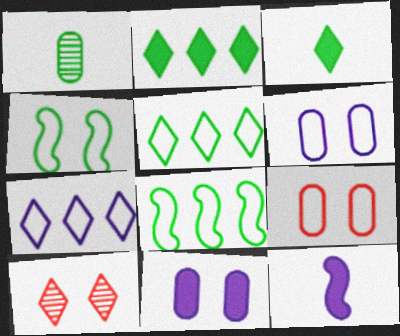[[1, 2, 4], 
[3, 7, 10], 
[4, 10, 11]]